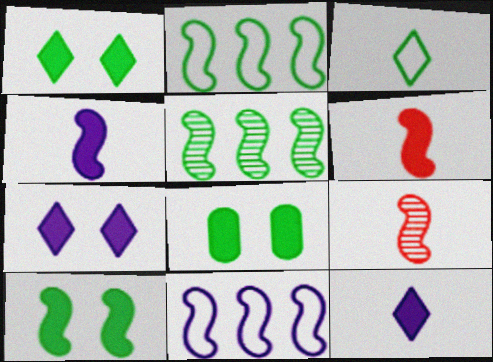[[1, 8, 10], 
[3, 5, 8], 
[9, 10, 11]]